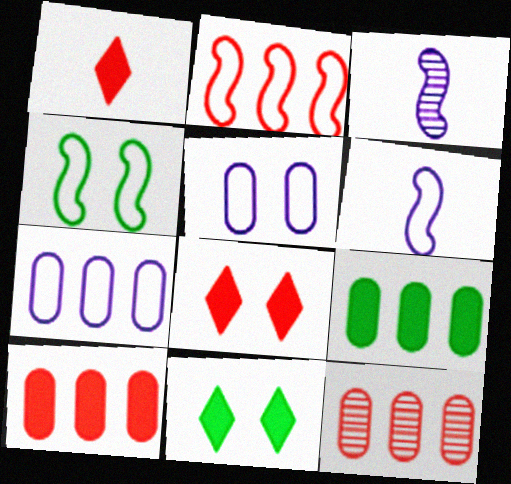[[2, 4, 6], 
[6, 11, 12], 
[7, 9, 12]]